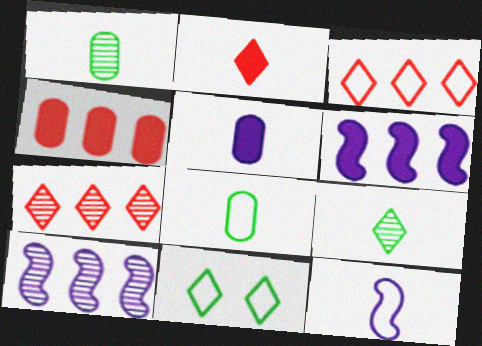[[1, 2, 12]]